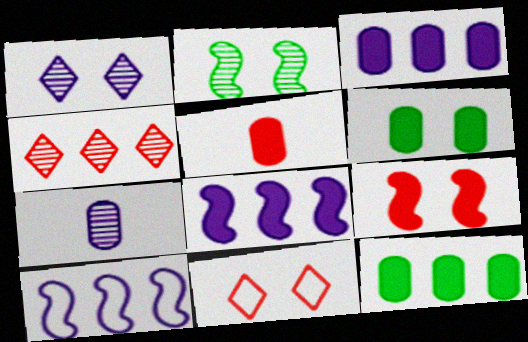[[2, 4, 7], 
[3, 5, 6], 
[4, 10, 12]]